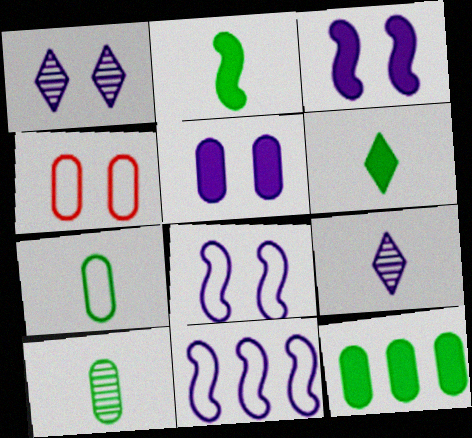[[1, 5, 8], 
[5, 9, 11]]